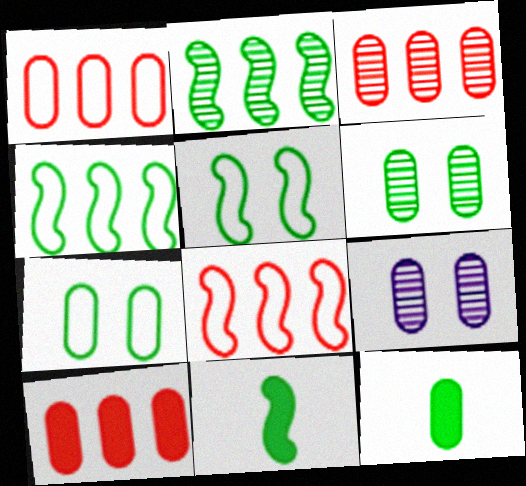[[1, 3, 10], 
[1, 9, 12], 
[2, 5, 11]]